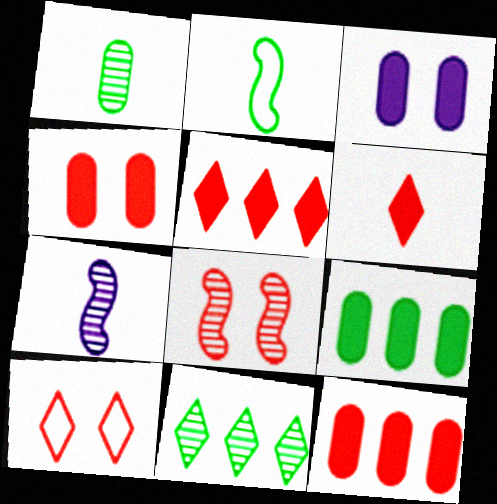[[4, 8, 10], 
[7, 9, 10]]